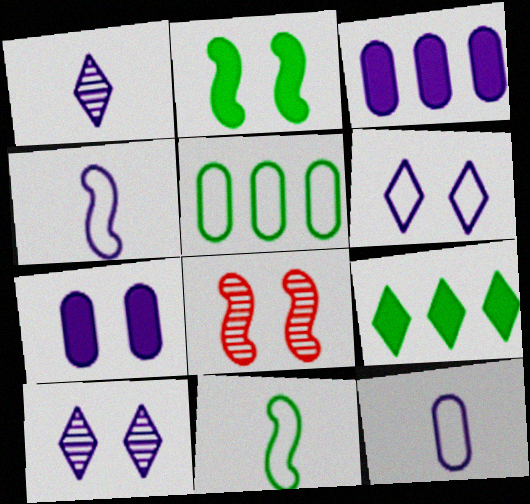[[3, 4, 10], 
[8, 9, 12]]